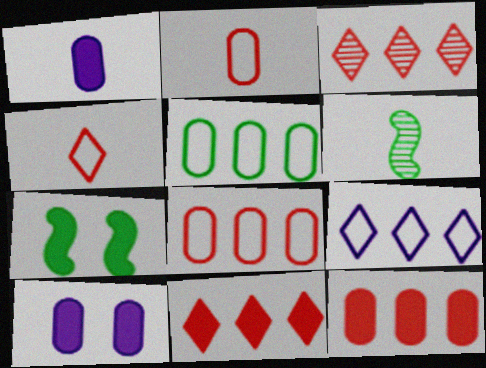[[1, 4, 6], 
[1, 7, 11]]